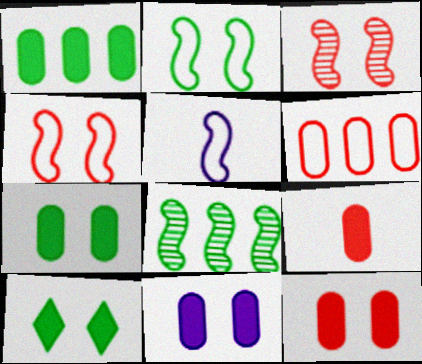[[1, 9, 11], 
[7, 11, 12]]